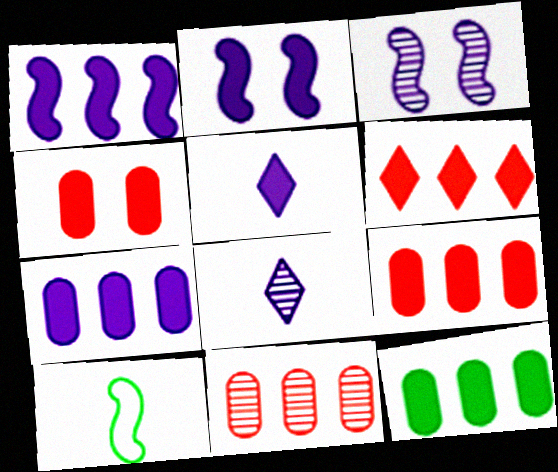[[1, 6, 12], 
[2, 5, 7], 
[7, 9, 12]]